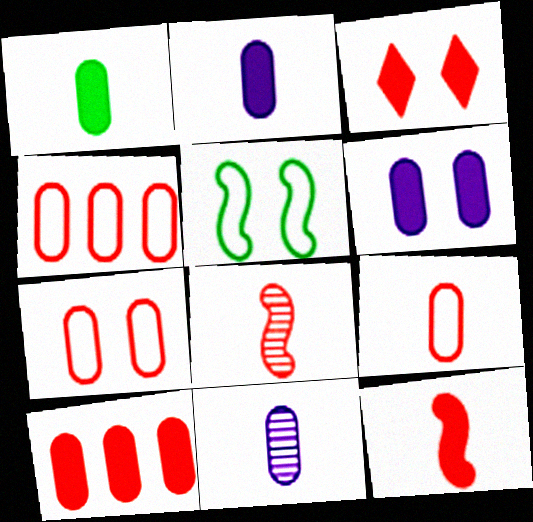[[1, 6, 10], 
[1, 9, 11], 
[3, 4, 8], 
[3, 10, 12], 
[4, 7, 9]]